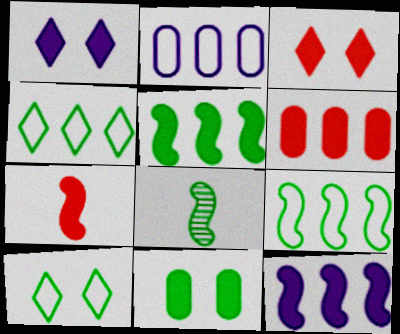[[2, 3, 8], 
[3, 6, 7], 
[4, 8, 11]]